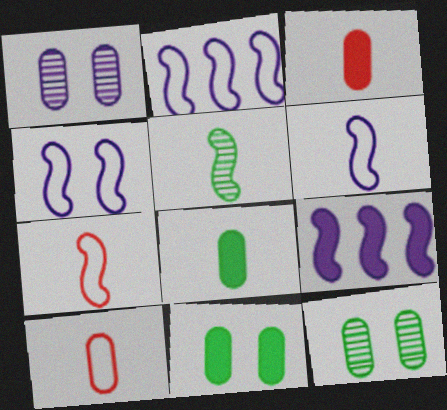[[2, 4, 6]]